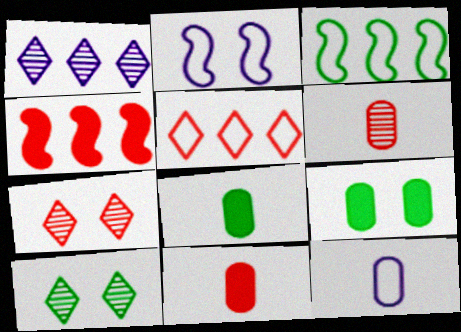[[2, 7, 9], 
[3, 8, 10], 
[4, 10, 12], 
[6, 8, 12]]